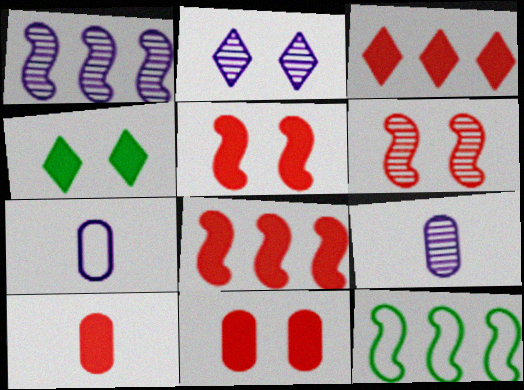[[1, 2, 9], 
[1, 8, 12], 
[2, 10, 12], 
[3, 5, 10]]